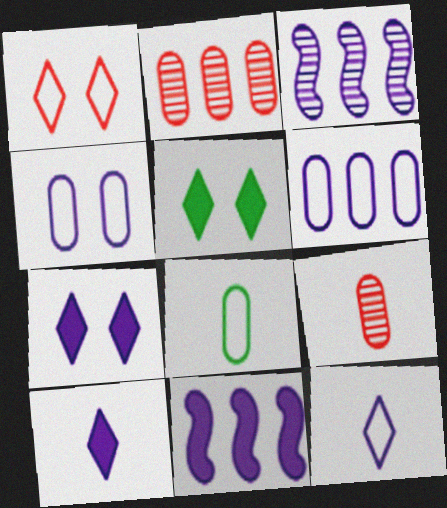[[3, 4, 10]]